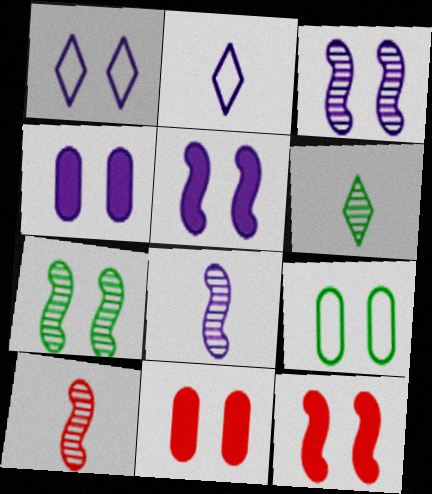[[1, 3, 4], 
[1, 7, 11]]